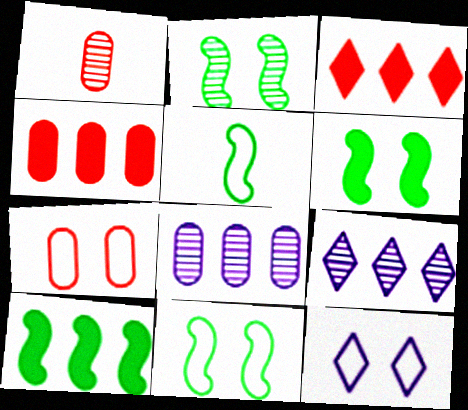[[1, 2, 9], 
[1, 4, 7], 
[1, 10, 12], 
[2, 5, 10], 
[2, 6, 11], 
[7, 11, 12]]